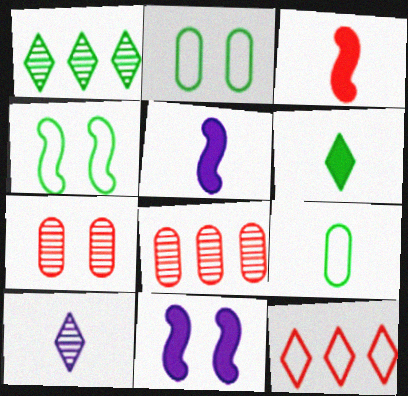[[3, 7, 12], 
[3, 9, 10]]